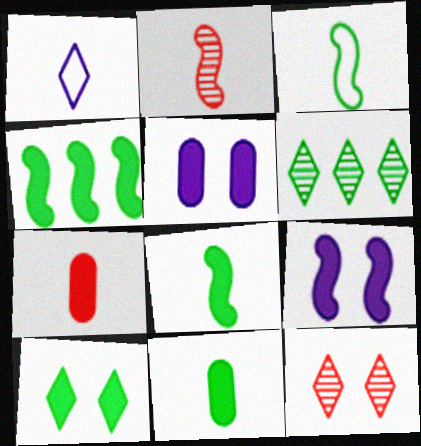[[1, 2, 11], 
[4, 10, 11]]